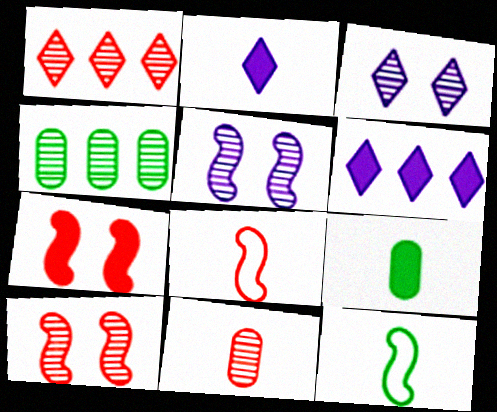[[1, 10, 11], 
[2, 11, 12], 
[6, 7, 9]]